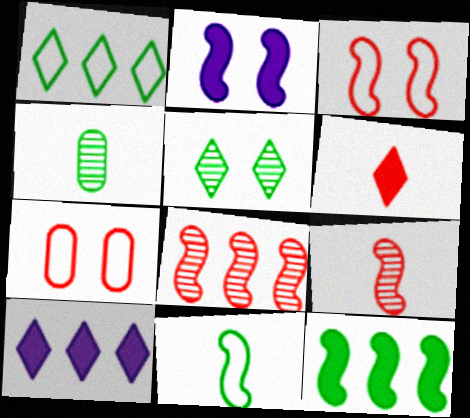[[2, 5, 7], 
[2, 8, 11], 
[3, 4, 10], 
[6, 7, 8]]